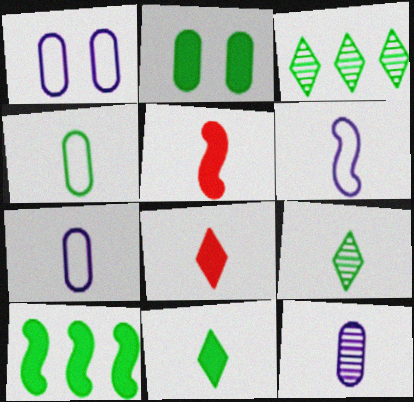[[1, 3, 5], 
[2, 10, 11], 
[5, 7, 9]]